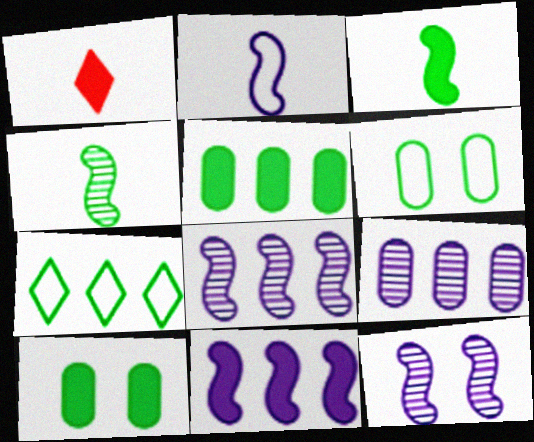[[1, 6, 8], 
[1, 10, 11], 
[2, 11, 12], 
[4, 7, 10]]